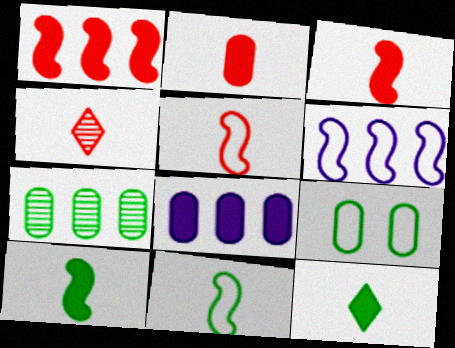[[2, 4, 5]]